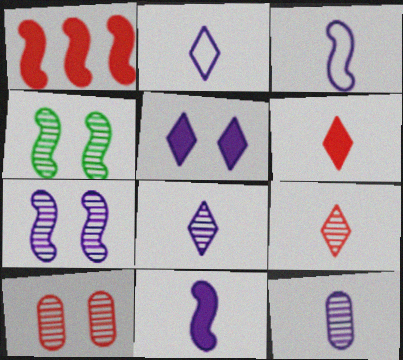[[1, 3, 4], 
[2, 11, 12]]